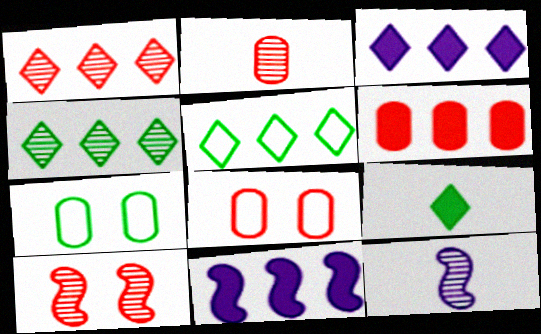[[1, 2, 10], 
[1, 3, 5], 
[2, 6, 8]]